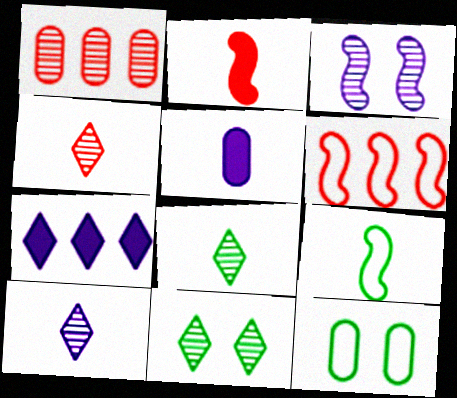[[1, 3, 8], 
[1, 5, 12], 
[4, 5, 9], 
[4, 8, 10], 
[5, 6, 11]]